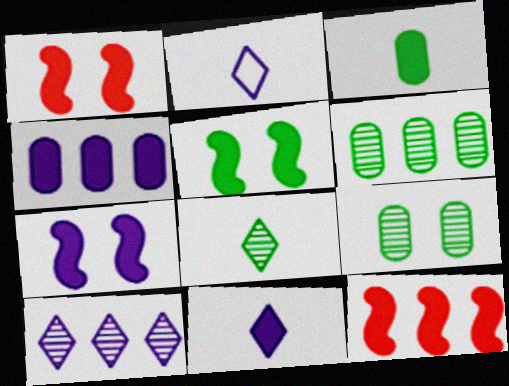[[1, 2, 6], 
[1, 5, 7], 
[2, 9, 12], 
[4, 7, 11]]